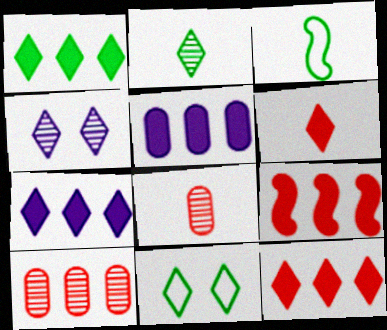[[1, 2, 11], 
[1, 5, 9], 
[1, 7, 12]]